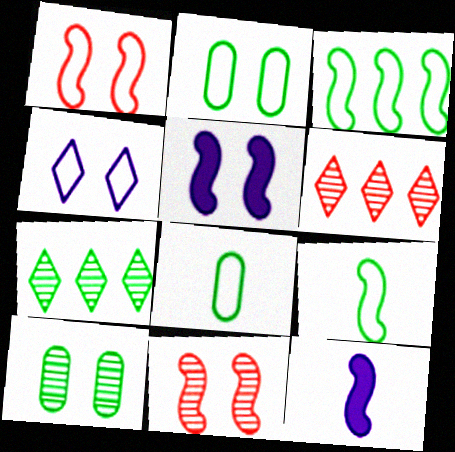[[1, 2, 4], 
[2, 6, 12], 
[3, 11, 12], 
[5, 6, 8]]